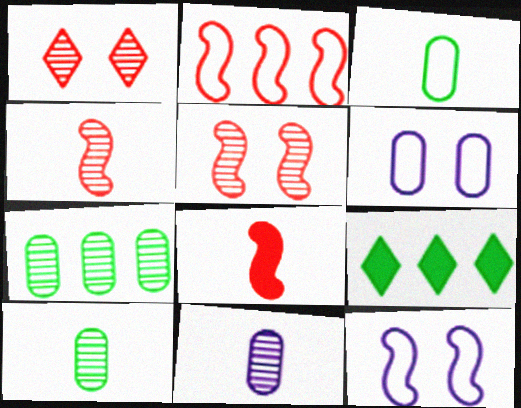[[2, 5, 8], 
[4, 6, 9]]